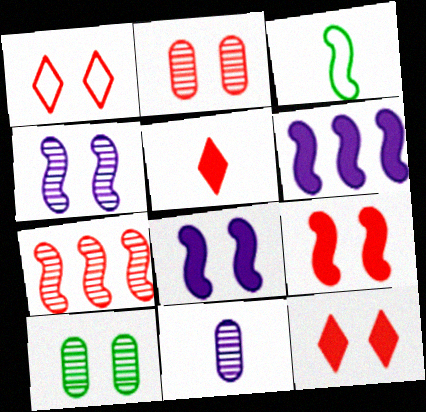[[1, 2, 9], 
[1, 8, 10], 
[3, 5, 11], 
[3, 7, 8]]